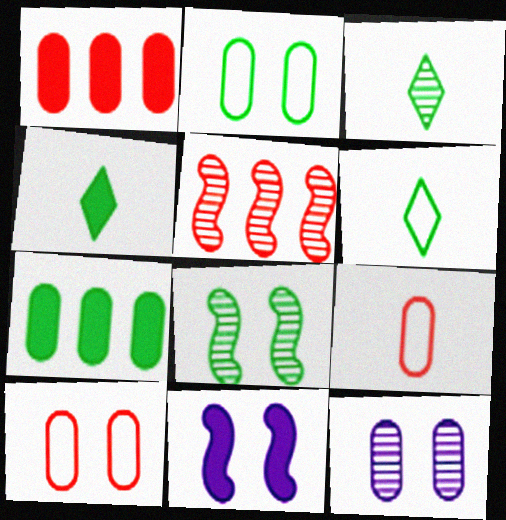[[1, 4, 11], 
[3, 4, 6], 
[3, 5, 12], 
[6, 7, 8], 
[7, 9, 12]]